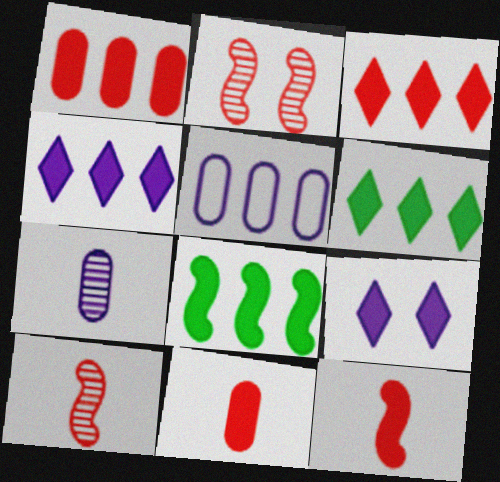[[1, 4, 8], 
[3, 4, 6], 
[8, 9, 11]]